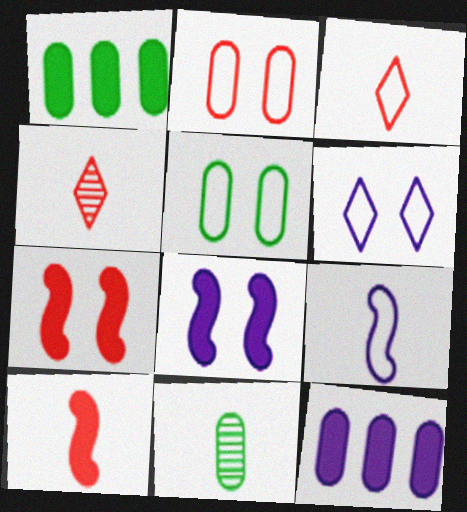[[1, 5, 11], 
[2, 11, 12]]